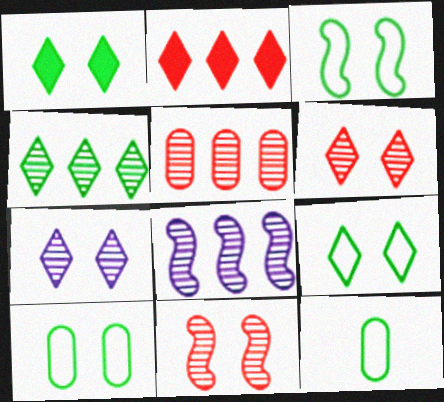[[3, 9, 10], 
[4, 5, 8]]